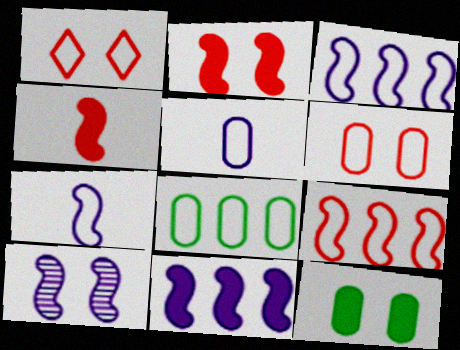[[1, 7, 8], 
[1, 10, 12], 
[5, 6, 8], 
[7, 10, 11]]